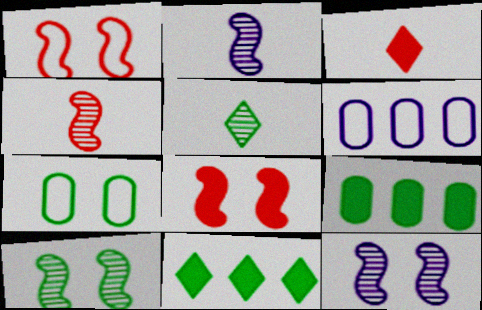[[3, 6, 10], 
[5, 6, 8]]